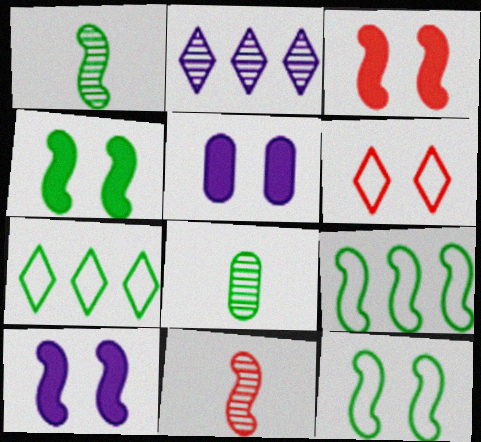[[1, 4, 9], 
[3, 4, 10], 
[4, 7, 8], 
[5, 7, 11], 
[9, 10, 11]]